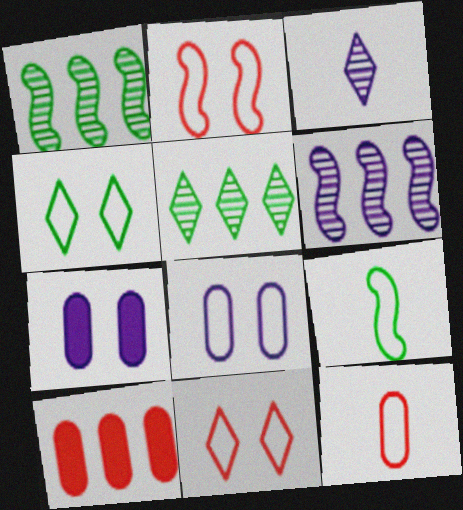[[2, 4, 8]]